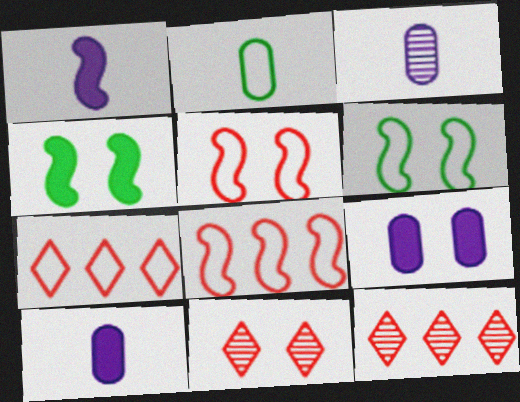[[3, 4, 7], 
[6, 9, 11], 
[6, 10, 12]]